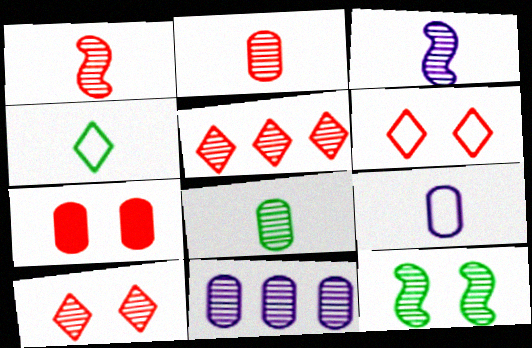[]